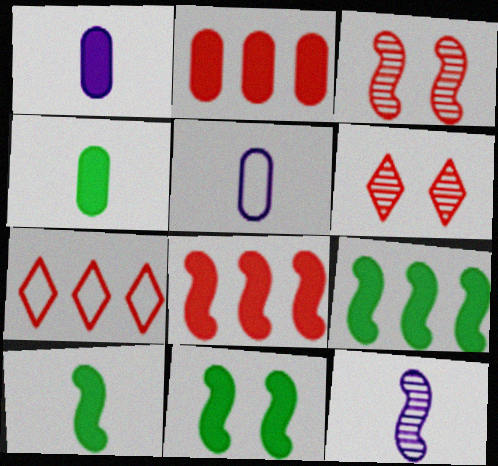[[5, 6, 9], 
[9, 10, 11]]